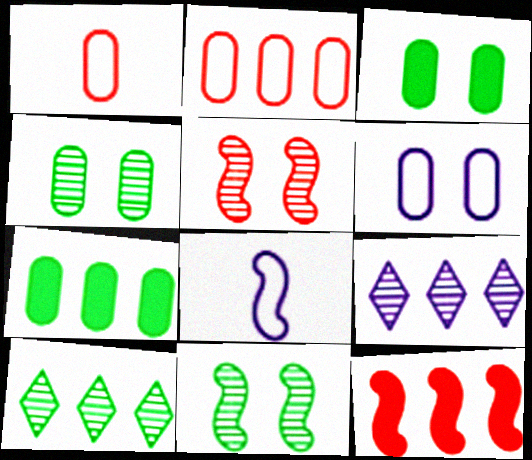[[8, 11, 12]]